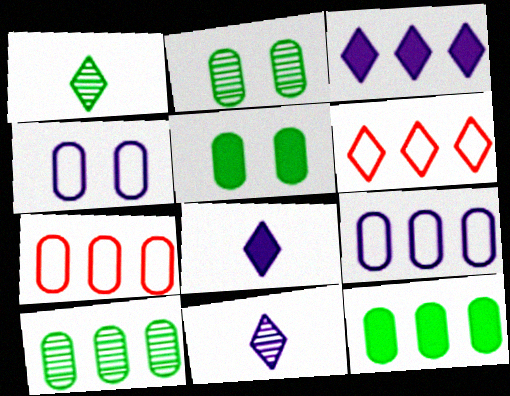[]